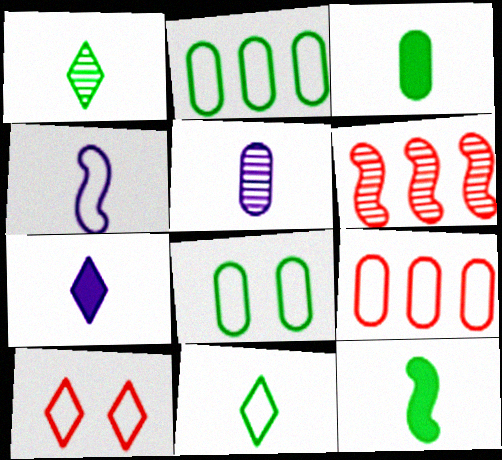[[2, 4, 10], 
[4, 5, 7], 
[6, 7, 8]]